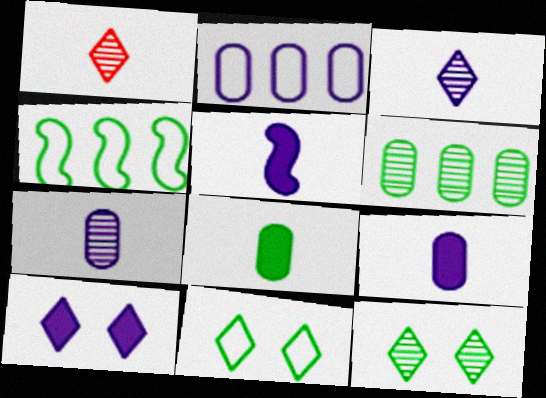[[4, 8, 12]]